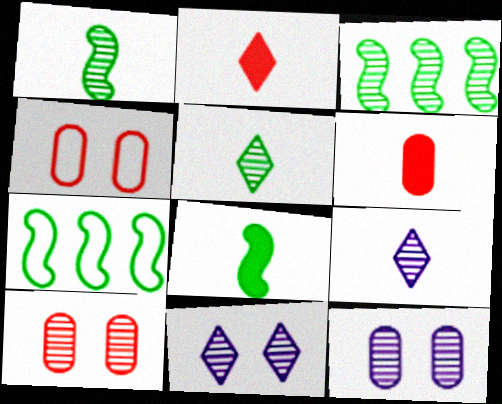[[2, 7, 12], 
[3, 9, 10], 
[6, 7, 11]]